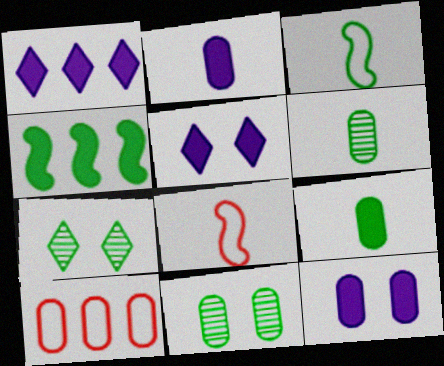[[1, 8, 11], 
[2, 10, 11], 
[6, 10, 12]]